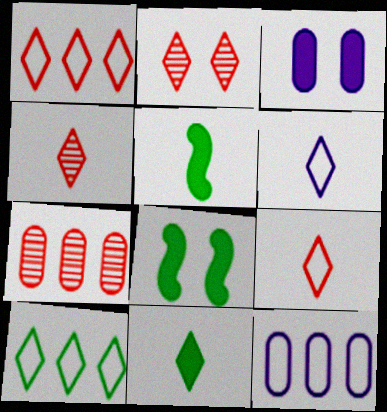[[2, 5, 12], 
[4, 6, 11], 
[4, 8, 12], 
[6, 7, 8]]